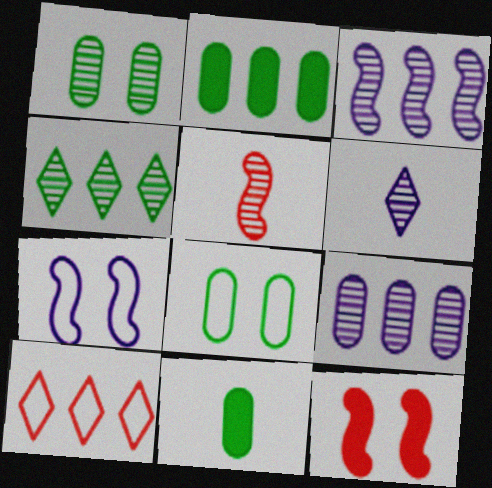[[2, 3, 10]]